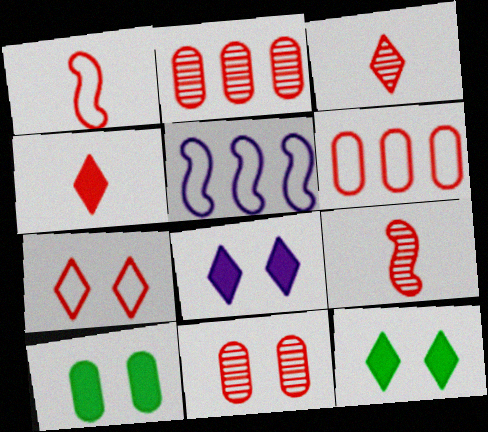[[1, 6, 7], 
[3, 5, 10]]